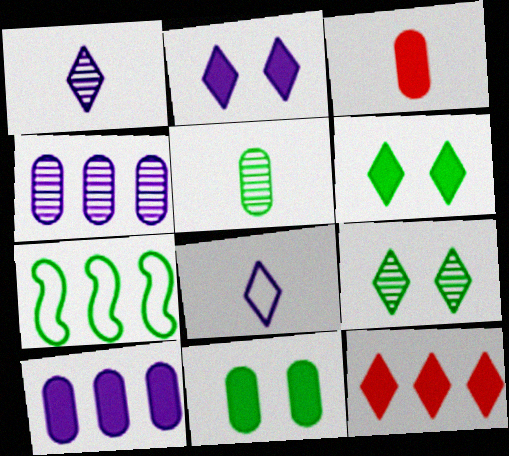[[3, 10, 11], 
[4, 7, 12], 
[5, 6, 7], 
[8, 9, 12]]